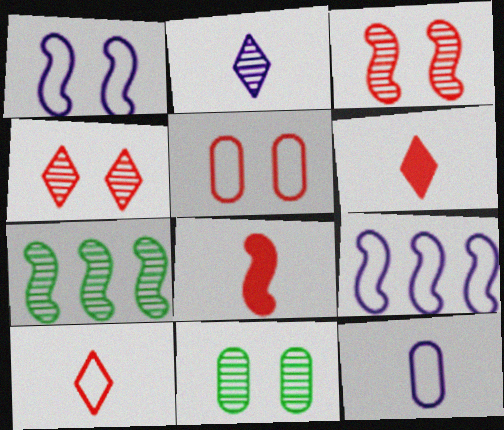[[1, 7, 8], 
[6, 9, 11]]